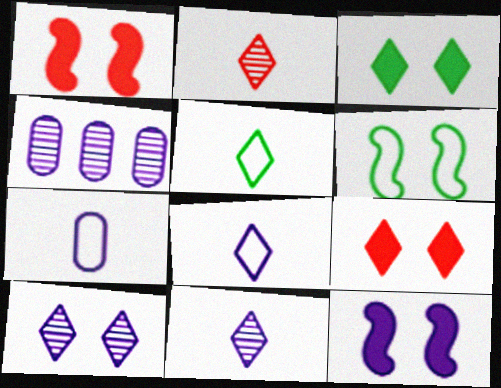[[1, 4, 5], 
[4, 8, 12]]